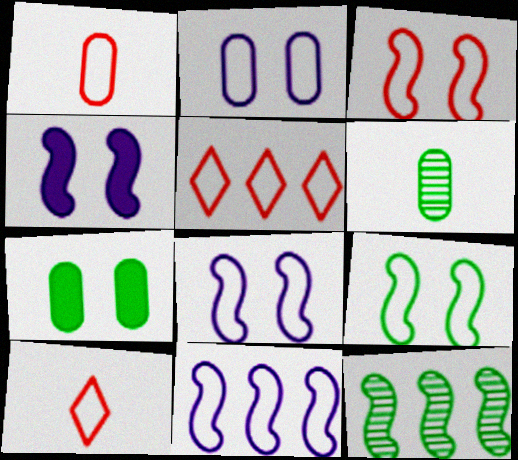[[1, 3, 5], 
[3, 8, 9], 
[4, 5, 6]]